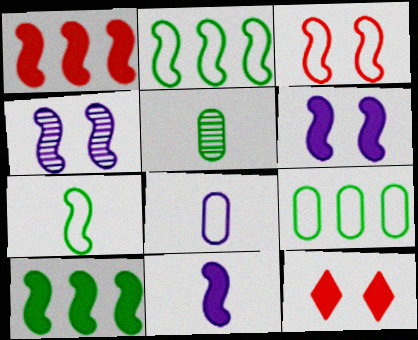[[1, 4, 7]]